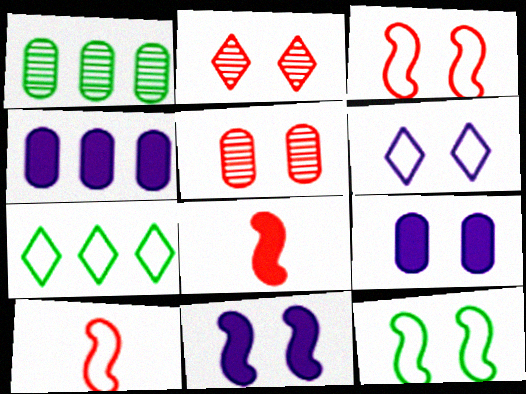[[1, 6, 8], 
[2, 9, 12]]